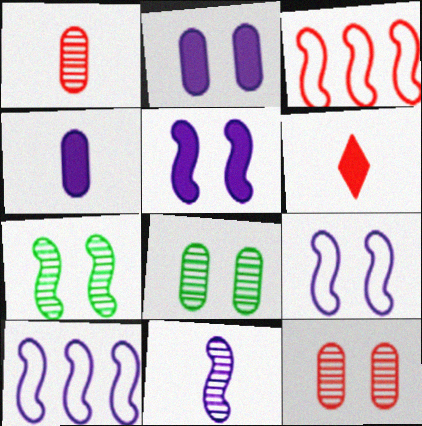[[3, 6, 12], 
[5, 10, 11], 
[6, 8, 10]]